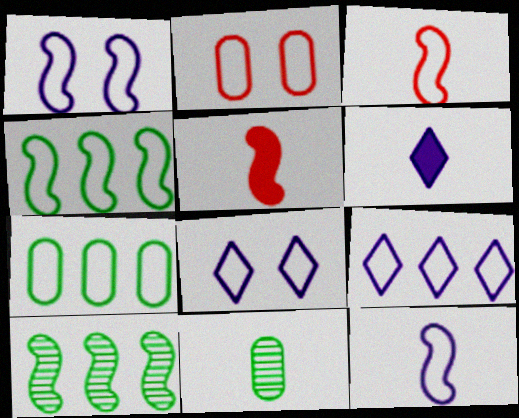[[1, 3, 4], 
[1, 5, 10], 
[2, 6, 10], 
[3, 6, 11], 
[3, 7, 8]]